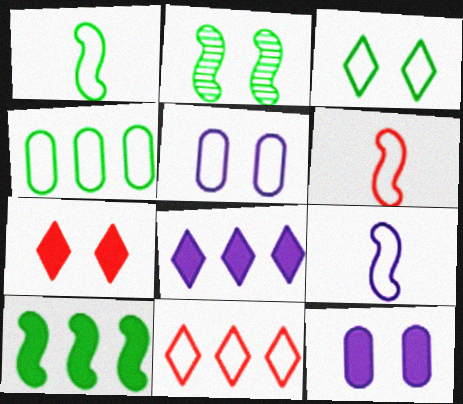[[1, 2, 10], 
[1, 3, 4], 
[1, 5, 11], 
[1, 6, 9], 
[2, 5, 7]]